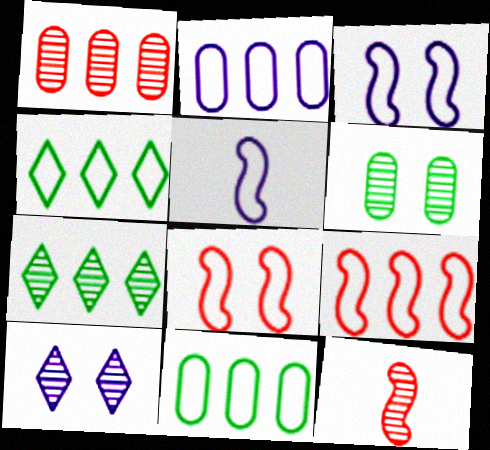[[2, 4, 9]]